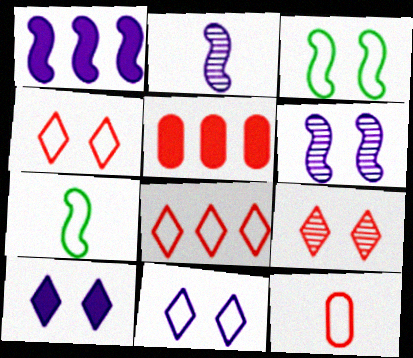[]